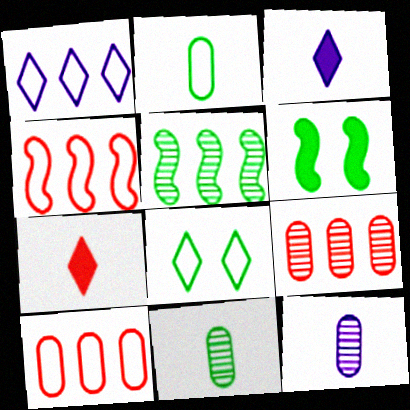[]